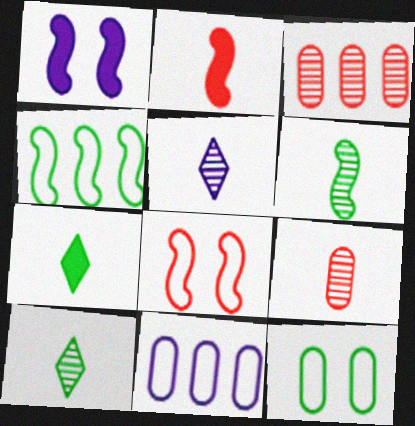[[1, 5, 11], 
[5, 6, 9]]